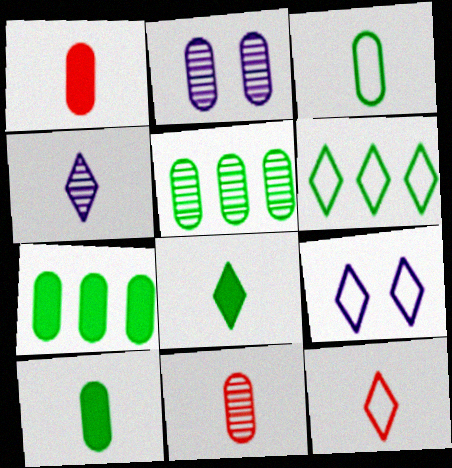[[2, 5, 11], 
[4, 8, 12], 
[6, 9, 12]]